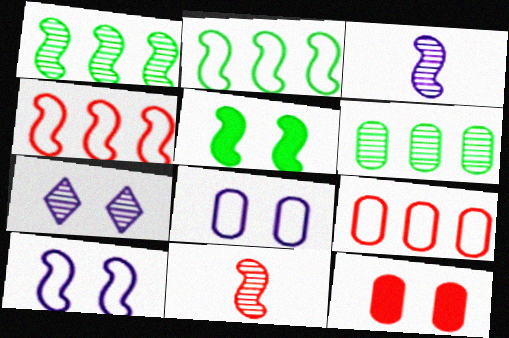[[3, 4, 5], 
[6, 7, 11]]